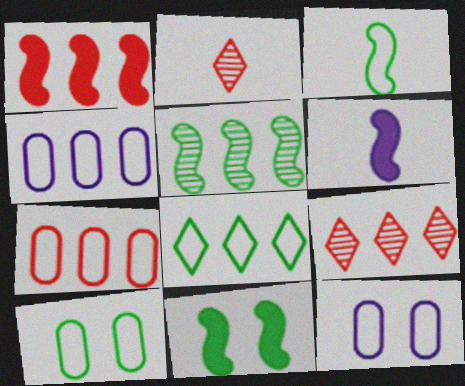[[1, 6, 11], 
[1, 7, 9], 
[2, 4, 11], 
[3, 5, 11], 
[3, 8, 10], 
[6, 9, 10]]